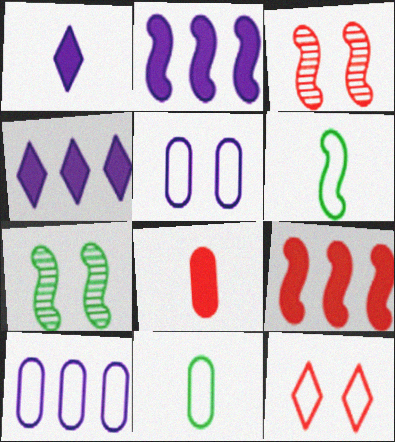[[2, 3, 6], 
[3, 4, 11], 
[6, 10, 12]]